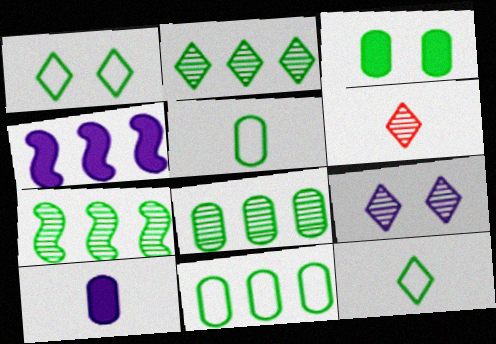[[2, 6, 9], 
[2, 7, 8], 
[3, 5, 8], 
[3, 7, 12]]